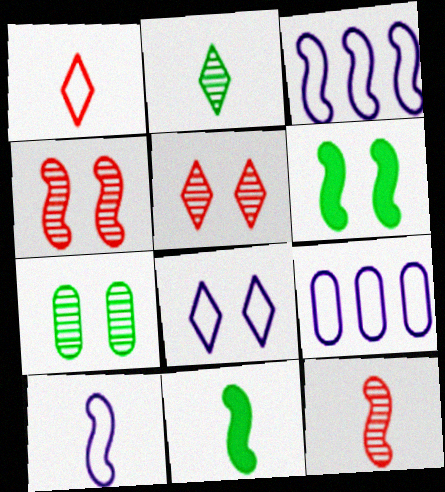[[3, 4, 11], 
[3, 6, 12], 
[5, 9, 11], 
[8, 9, 10], 
[10, 11, 12]]